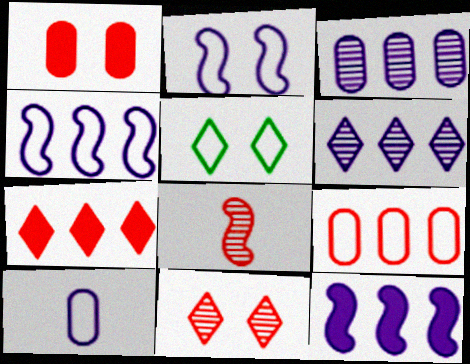[]